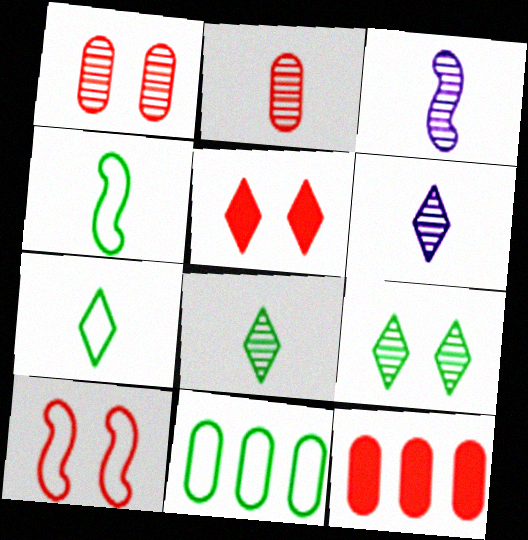[[1, 5, 10], 
[2, 3, 8], 
[3, 5, 11]]